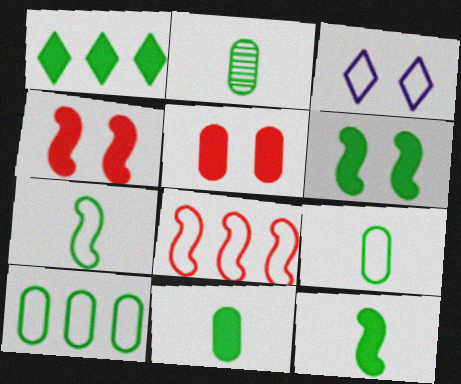[[1, 6, 11], 
[2, 9, 11], 
[3, 8, 9]]